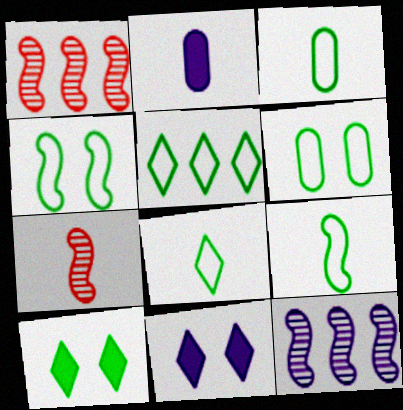[[1, 3, 11], 
[2, 7, 8], 
[3, 4, 5], 
[3, 8, 9], 
[5, 6, 9]]